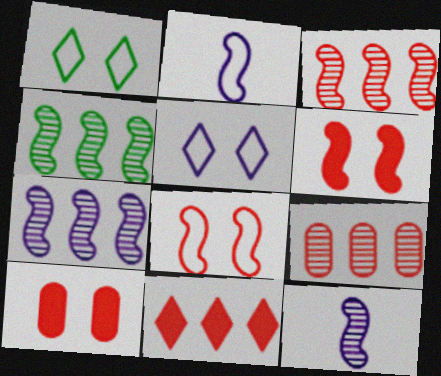[[2, 4, 6], 
[3, 4, 7]]